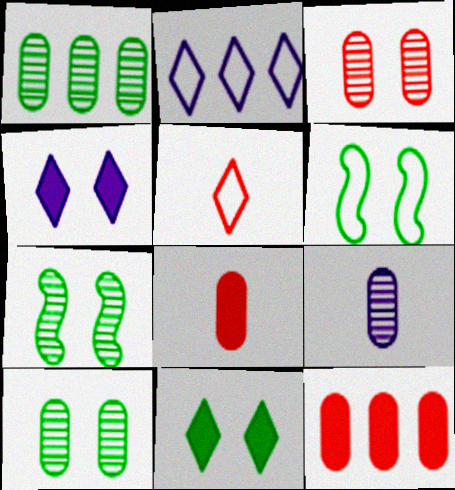[[1, 3, 9], 
[2, 7, 8], 
[3, 4, 6], 
[6, 10, 11]]